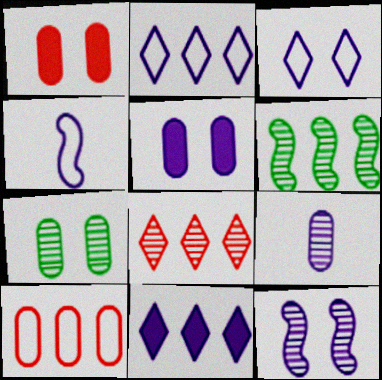[[3, 5, 12], 
[6, 10, 11]]